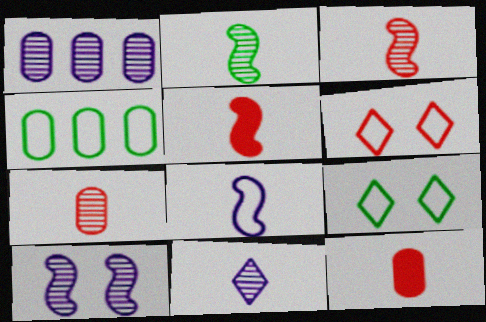[[1, 5, 9], 
[1, 10, 11], 
[2, 5, 8], 
[2, 7, 11], 
[4, 6, 8]]